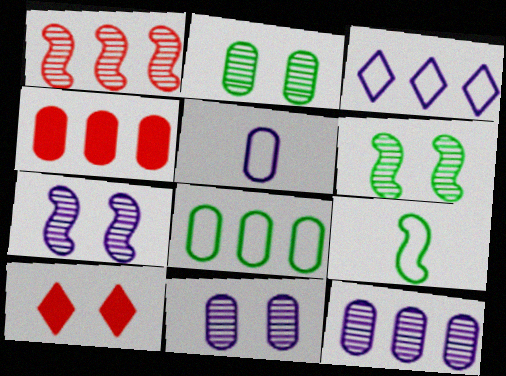[[2, 4, 5], 
[4, 8, 12], 
[9, 10, 12]]